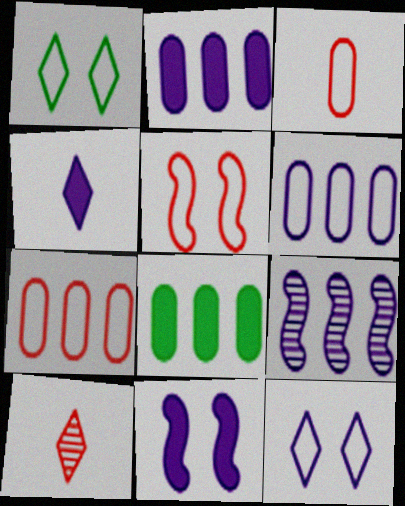[[2, 4, 11]]